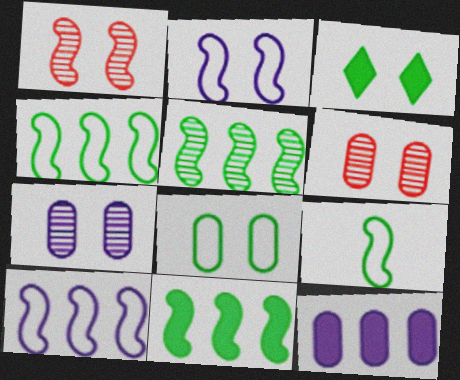[[2, 3, 6], 
[4, 5, 11]]